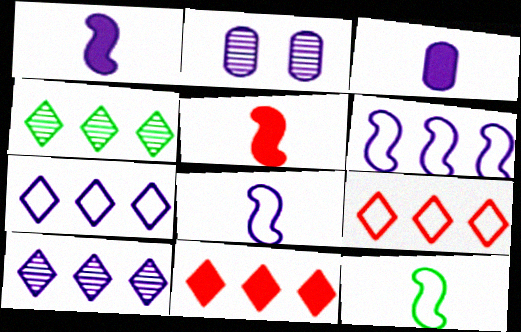[[1, 2, 7], 
[2, 11, 12], 
[4, 7, 11]]